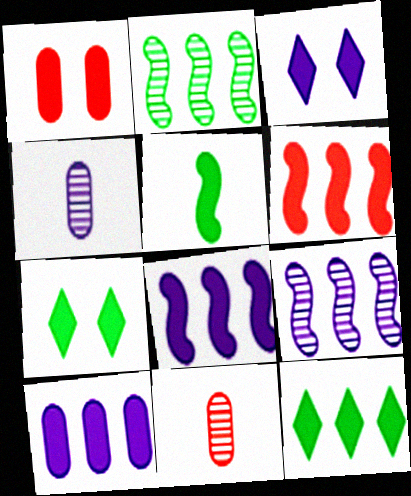[[6, 10, 12]]